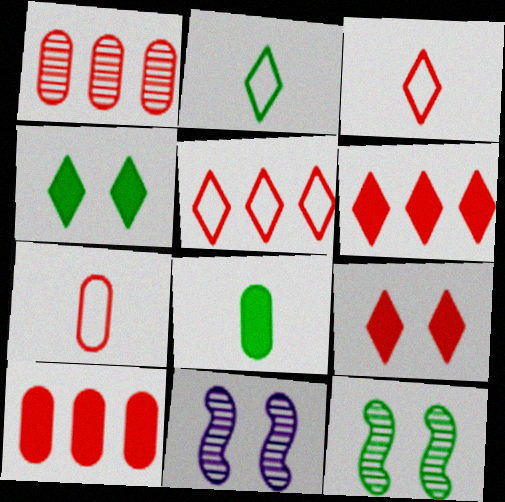[[2, 10, 11], 
[5, 8, 11]]